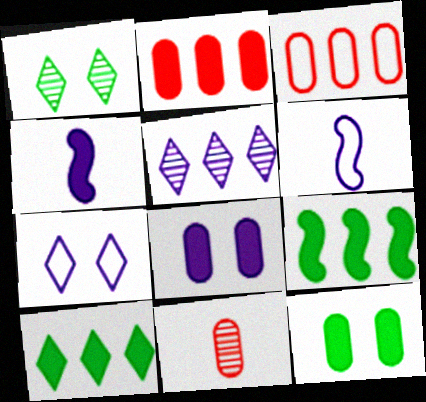[[1, 2, 6], 
[1, 3, 4], 
[3, 5, 9], 
[5, 6, 8], 
[7, 9, 11]]